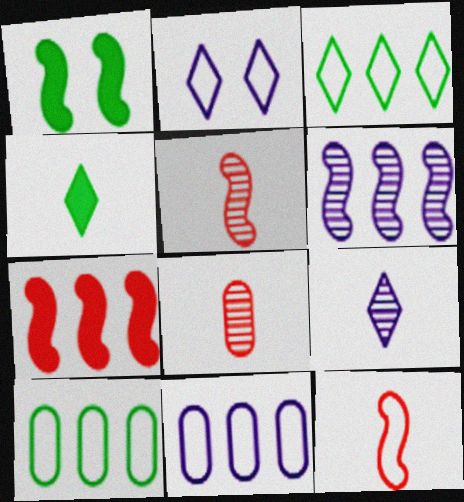[[1, 6, 12], 
[2, 10, 12]]